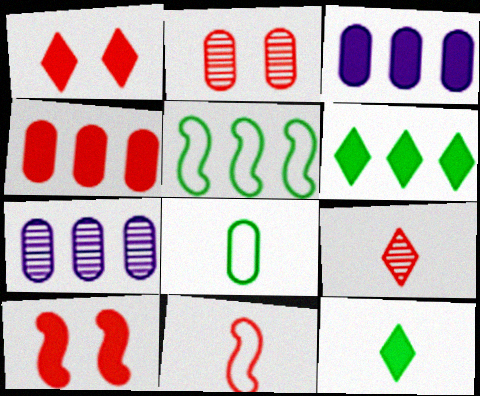[[2, 3, 8], 
[3, 10, 12]]